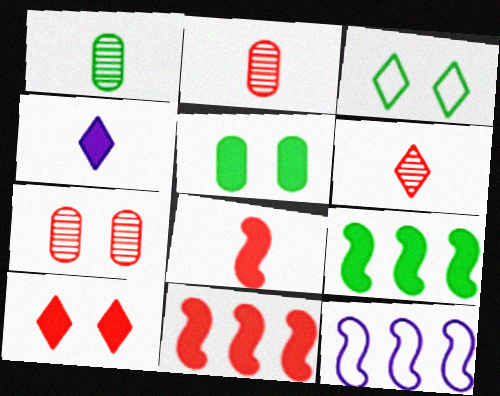[[1, 3, 9], 
[1, 10, 12], 
[4, 5, 11], 
[5, 6, 12]]